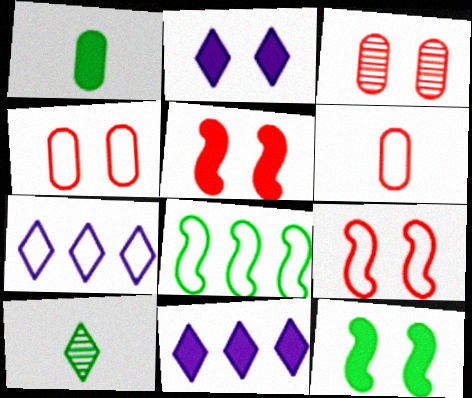[[1, 5, 11]]